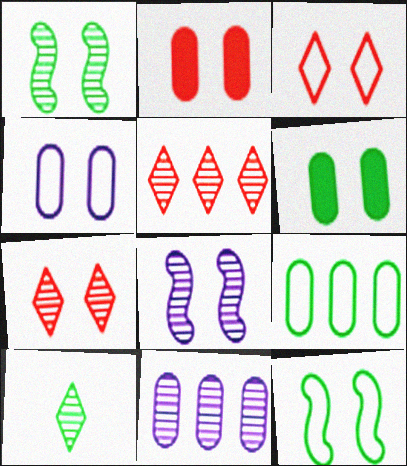[[3, 4, 12], 
[3, 6, 8]]